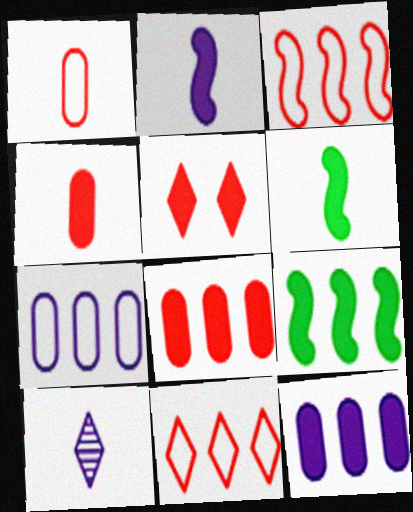[[1, 6, 10], 
[5, 6, 12]]